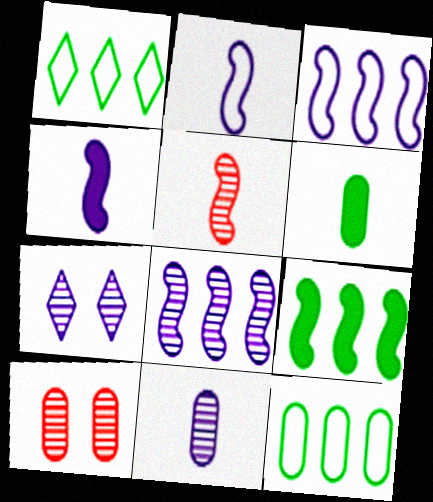[[1, 4, 10], 
[7, 8, 11]]